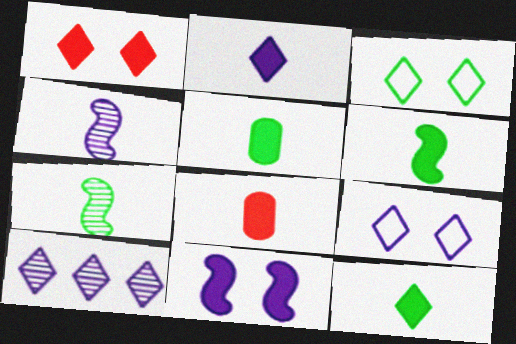[[2, 6, 8], 
[2, 9, 10], 
[5, 6, 12]]